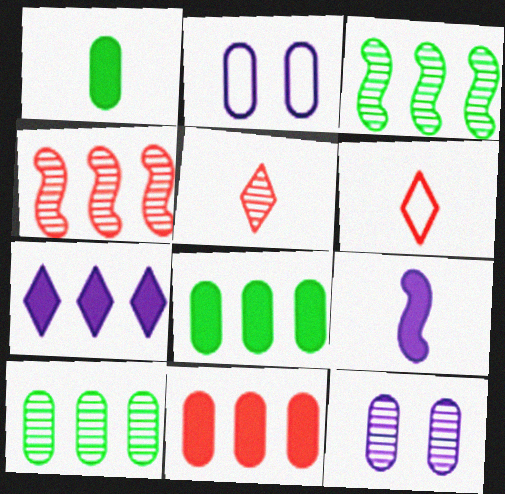[[3, 5, 12]]